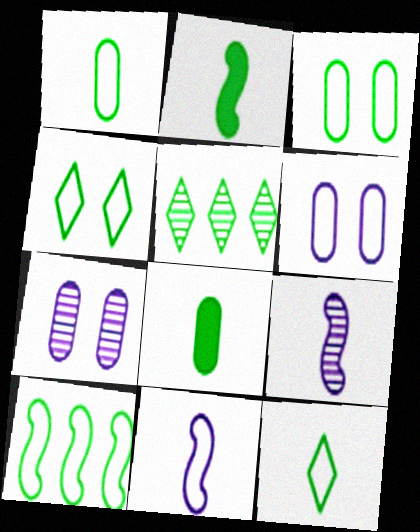[[1, 4, 10], 
[2, 3, 5], 
[3, 10, 12]]